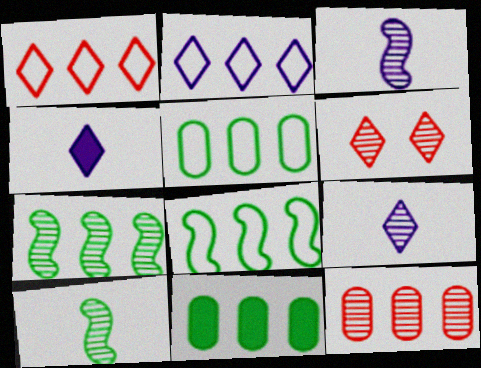[]